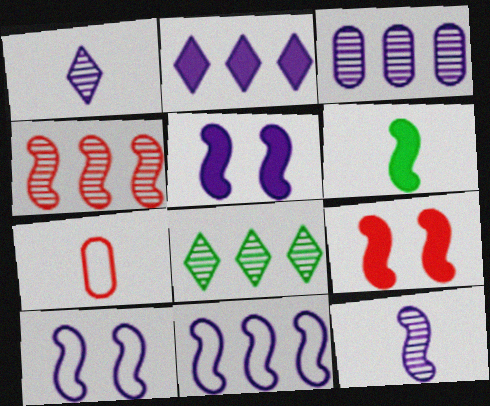[[1, 6, 7], 
[2, 3, 11], 
[3, 4, 8], 
[4, 6, 10], 
[5, 7, 8], 
[5, 11, 12]]